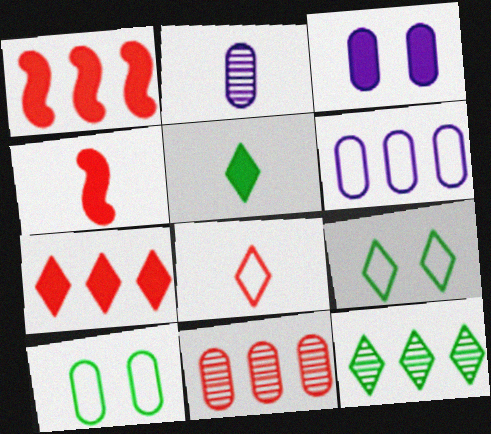[[1, 2, 9], 
[1, 3, 5], 
[1, 6, 12], 
[2, 3, 6], 
[5, 9, 12]]